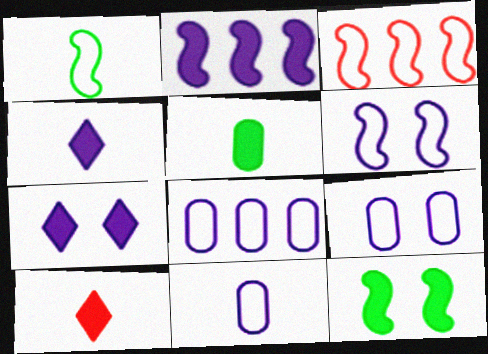[[1, 3, 6], 
[8, 9, 11]]